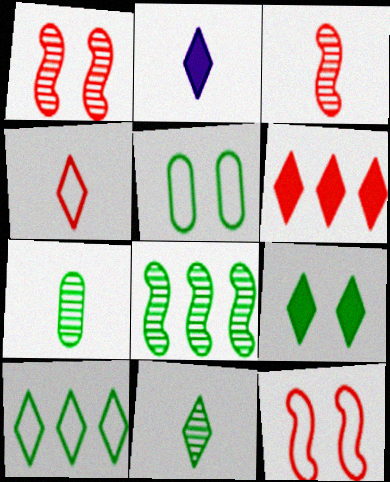[[2, 4, 11], 
[2, 6, 9], 
[9, 10, 11]]